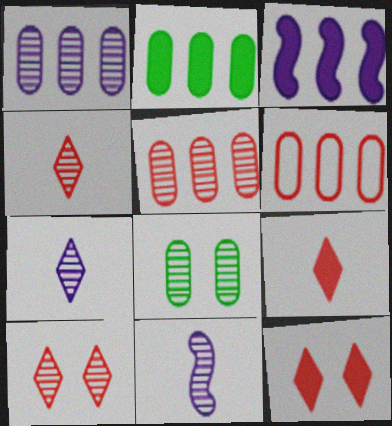[[1, 2, 6]]